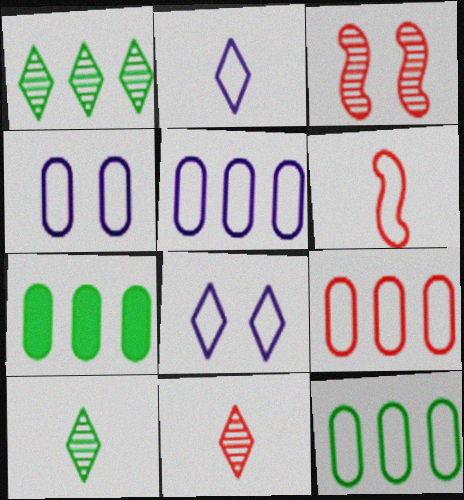[[2, 3, 7], 
[5, 9, 12], 
[6, 8, 12]]